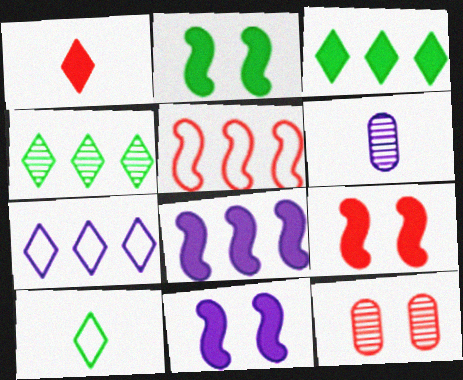[[1, 5, 12], 
[2, 9, 11], 
[6, 7, 11], 
[8, 10, 12]]